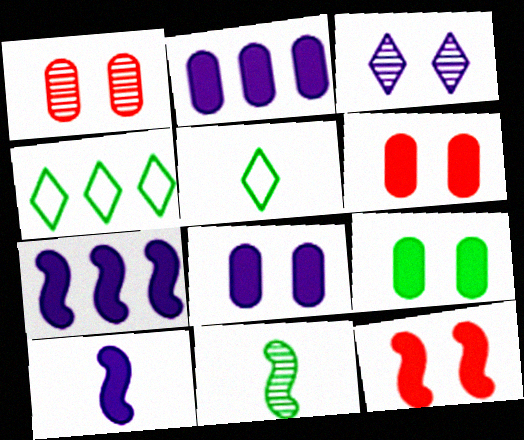[[1, 4, 10], 
[1, 5, 7], 
[4, 9, 11], 
[6, 8, 9]]